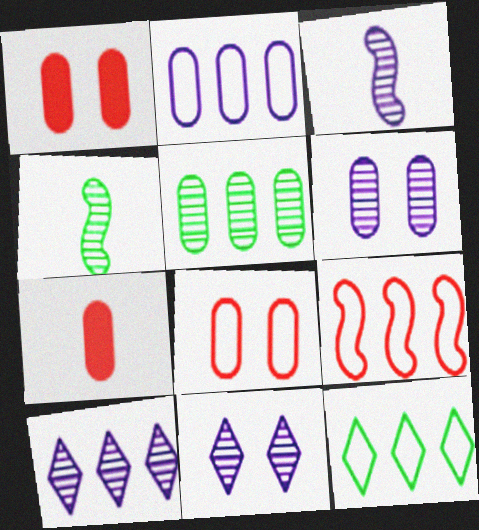[[1, 3, 12], 
[2, 9, 12], 
[3, 6, 10]]